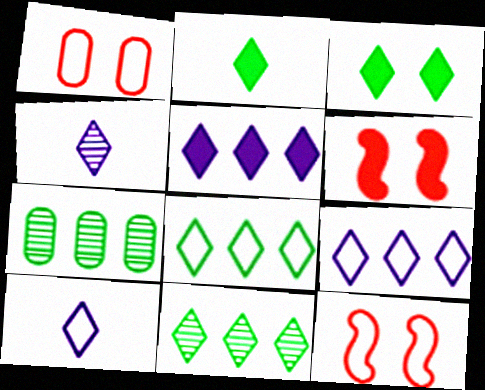[[6, 7, 10]]